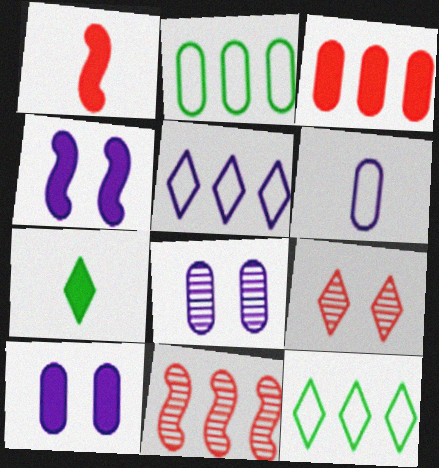[[1, 8, 12], 
[3, 4, 7], 
[5, 7, 9]]